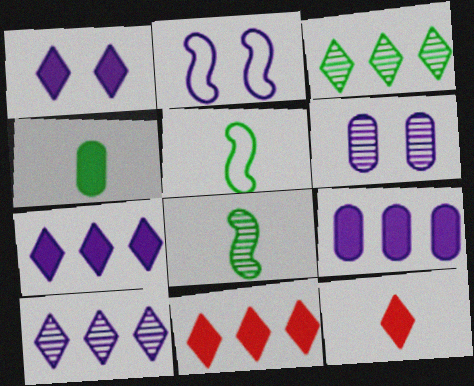[[1, 2, 6], 
[5, 6, 11]]